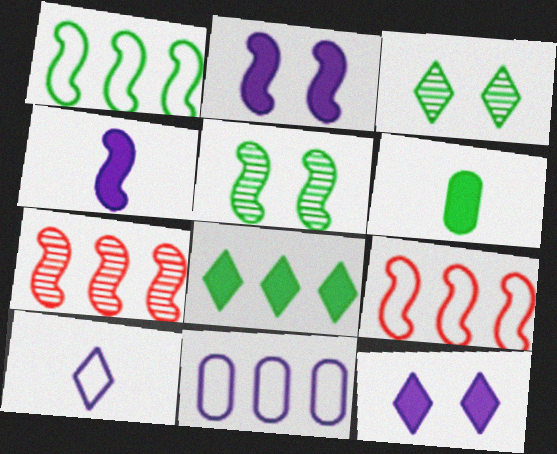[[1, 3, 6], 
[4, 5, 9], 
[7, 8, 11]]